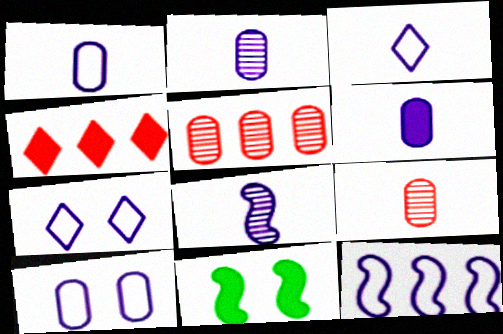[[1, 2, 6], 
[1, 7, 12], 
[3, 5, 11], 
[3, 6, 8], 
[3, 10, 12], 
[4, 6, 11]]